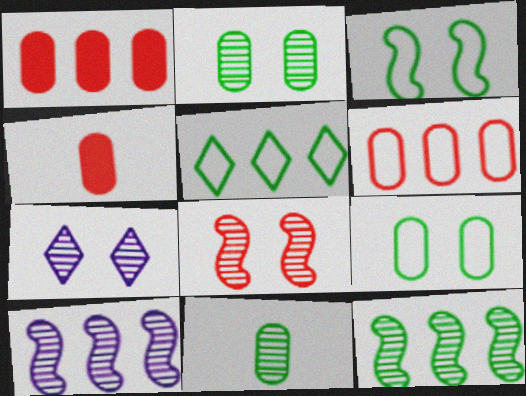[[1, 5, 10], 
[2, 7, 8]]